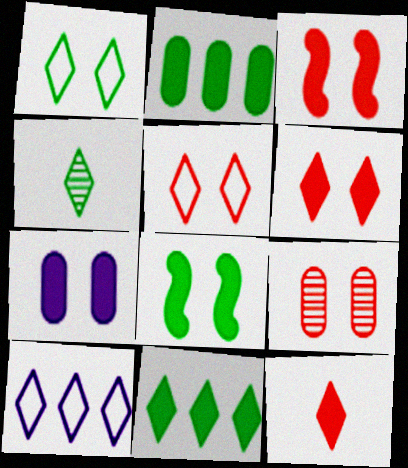[[1, 4, 11], 
[3, 5, 9], 
[4, 6, 10], 
[6, 7, 8]]